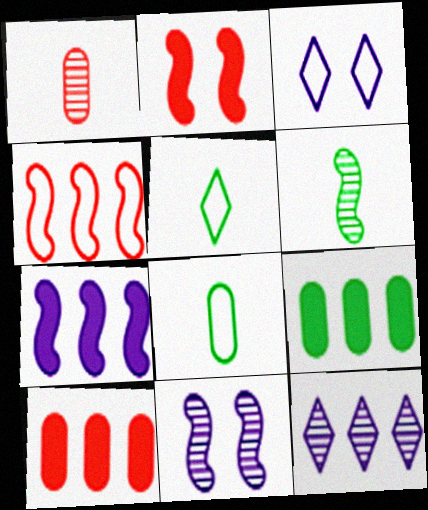[[2, 8, 12], 
[3, 4, 8], 
[3, 6, 10], 
[4, 9, 12], 
[5, 10, 11]]